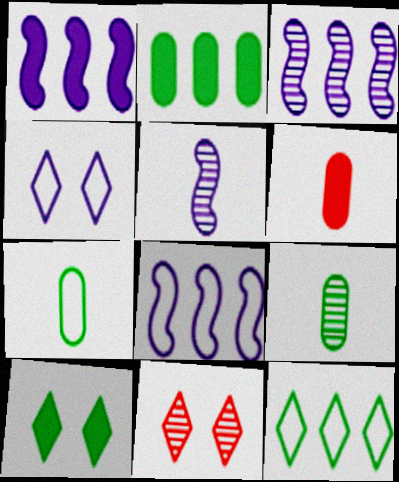[[1, 3, 8], 
[1, 6, 10], 
[1, 7, 11], 
[3, 9, 11], 
[4, 10, 11]]